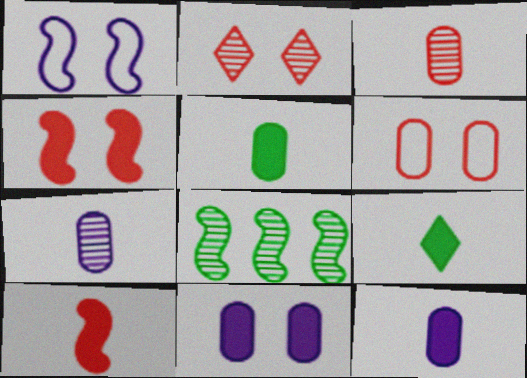[[1, 8, 10], 
[2, 4, 6], 
[2, 7, 8], 
[9, 10, 12]]